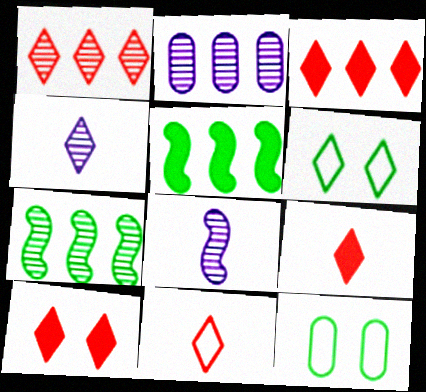[[1, 2, 7], 
[1, 10, 11], 
[3, 4, 6], 
[3, 8, 12], 
[3, 9, 10]]